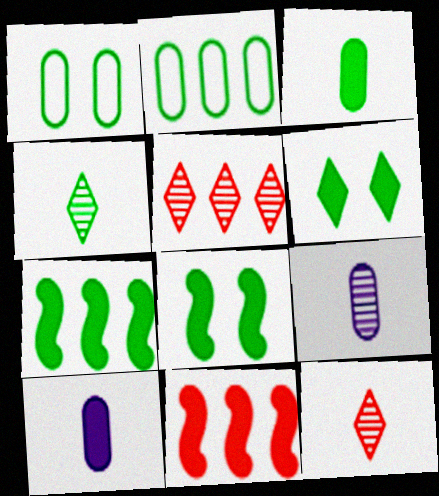[[1, 4, 7], 
[2, 4, 8], 
[3, 6, 7], 
[6, 10, 11]]